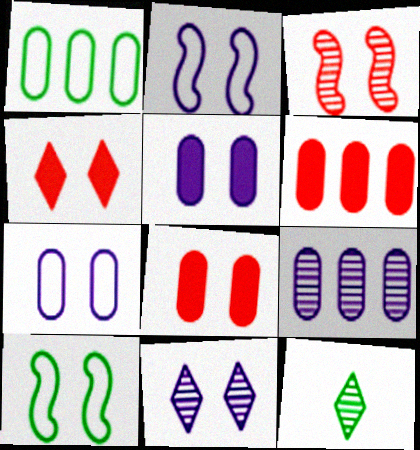[[1, 6, 9], 
[2, 5, 11], 
[2, 6, 12], 
[3, 9, 12], 
[8, 10, 11]]